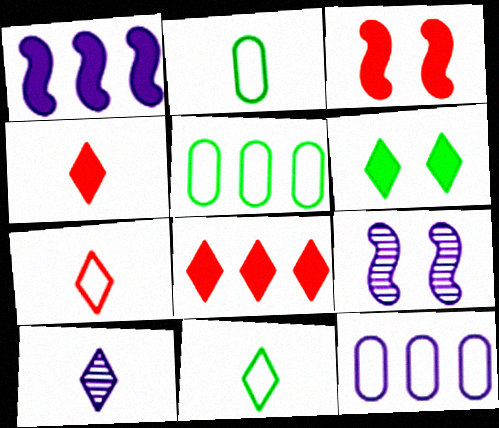[[2, 8, 9], 
[3, 5, 10], 
[4, 5, 9], 
[4, 10, 11]]